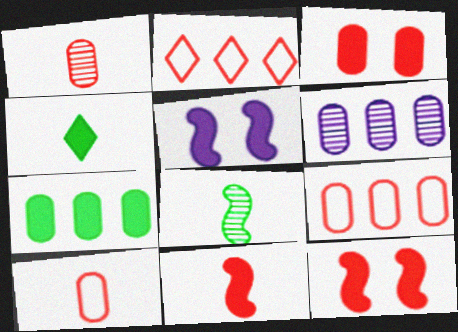[[1, 2, 12], 
[1, 3, 9], 
[6, 7, 9]]